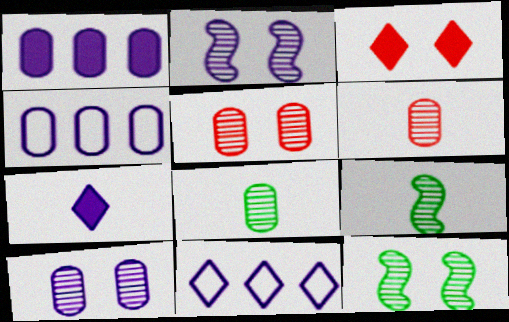[[2, 4, 7], 
[3, 4, 9]]